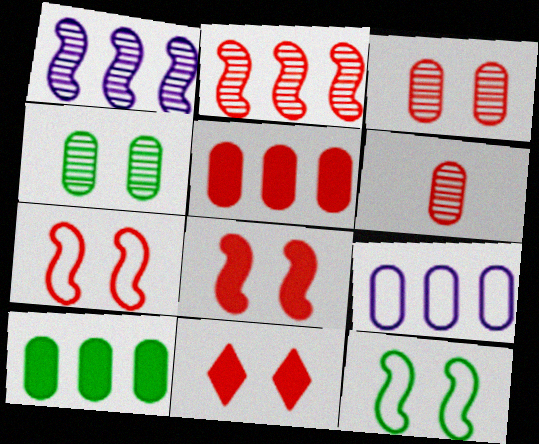[[3, 7, 11]]